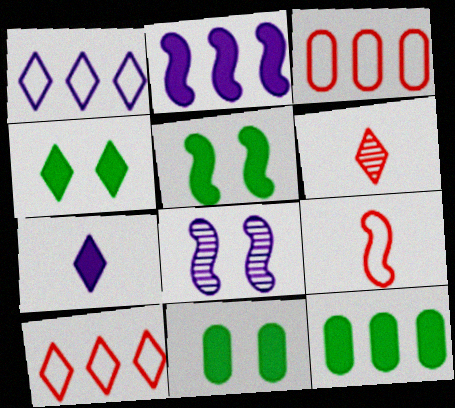[[1, 4, 6], 
[4, 5, 11]]